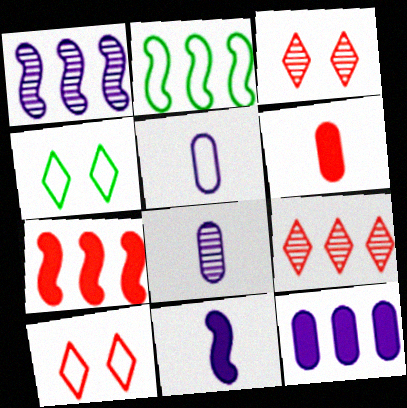[[1, 2, 7], 
[1, 4, 6], 
[2, 5, 10], 
[2, 9, 12], 
[4, 7, 8]]